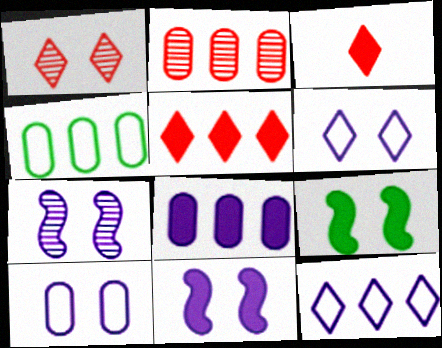[[1, 9, 10], 
[2, 4, 8], 
[3, 4, 7], 
[3, 8, 9]]